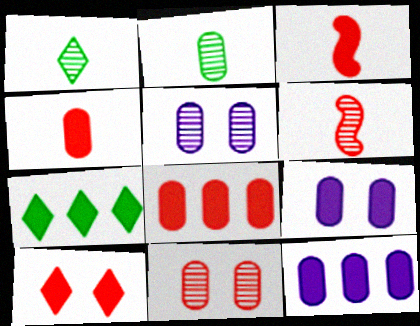[[3, 7, 9], 
[3, 8, 10]]